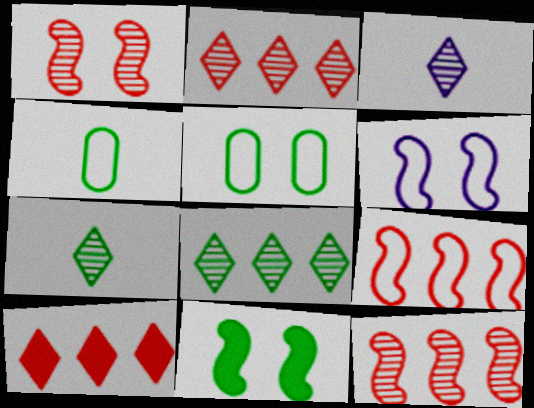[[1, 6, 11], 
[4, 8, 11]]